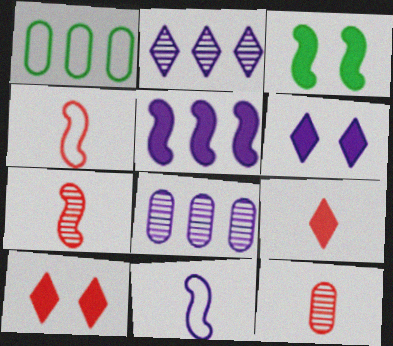[[1, 6, 7], 
[4, 9, 12], 
[6, 8, 11]]